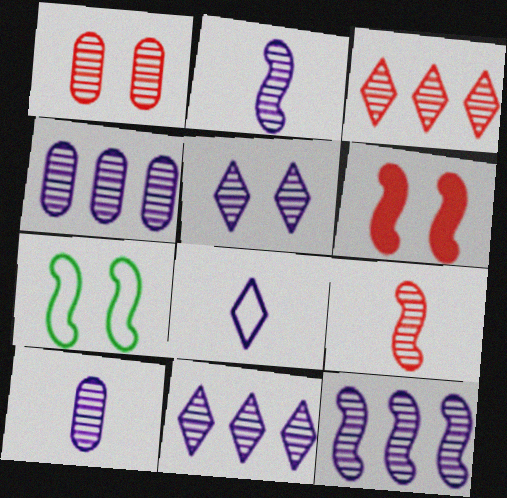[[1, 3, 9], 
[2, 4, 5], 
[4, 11, 12], 
[5, 10, 12]]